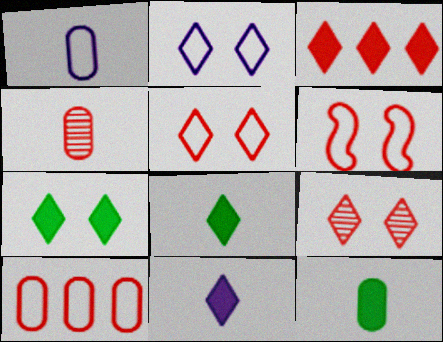[[1, 4, 12], 
[2, 7, 9], 
[3, 4, 6], 
[3, 7, 11]]